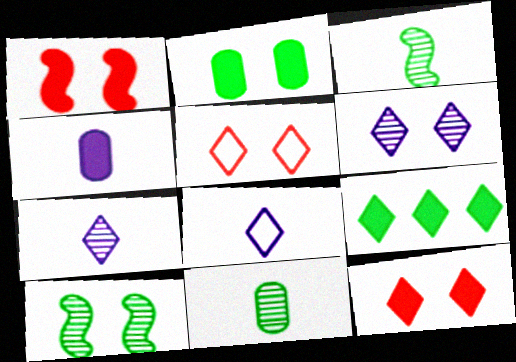[[1, 4, 9], 
[5, 7, 9]]